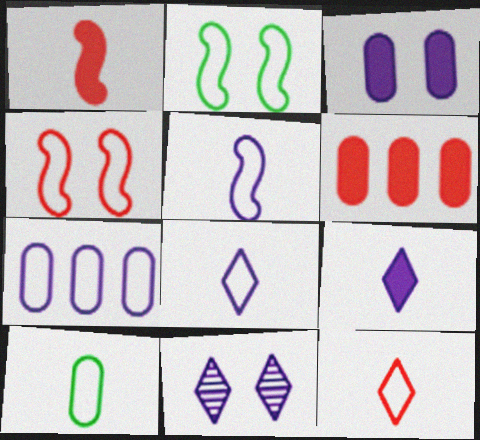[[2, 7, 12], 
[5, 10, 12]]